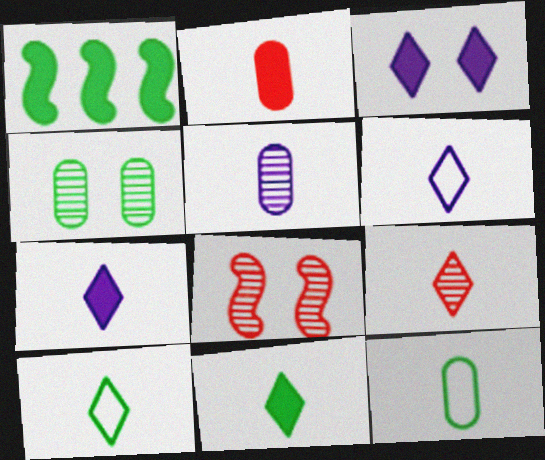[[1, 2, 3], 
[1, 4, 10], 
[2, 5, 12], 
[6, 9, 11], 
[7, 9, 10]]